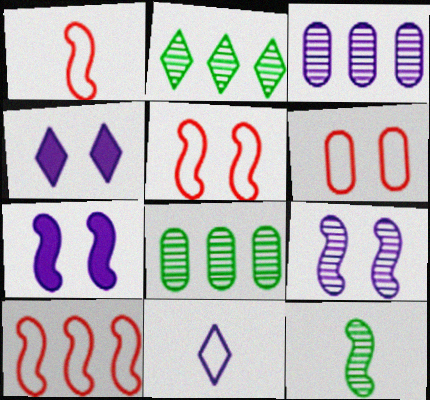[[1, 4, 8], 
[1, 5, 10], 
[3, 7, 11], 
[7, 10, 12]]